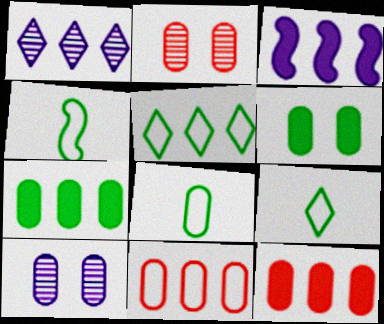[[2, 3, 9], 
[4, 8, 9], 
[8, 10, 12]]